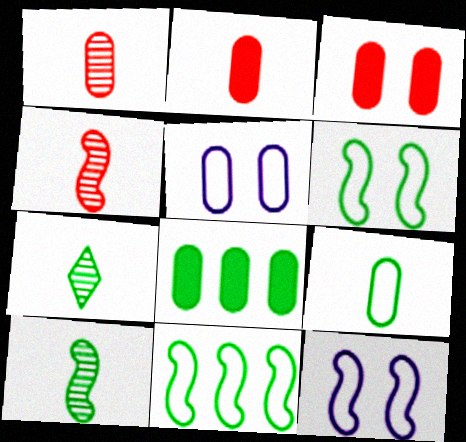[[1, 5, 8], 
[6, 7, 8]]